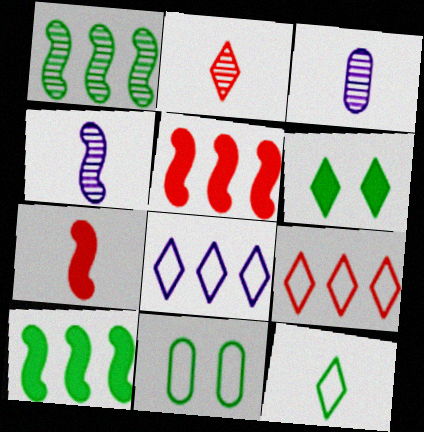[[2, 6, 8], 
[3, 7, 12]]